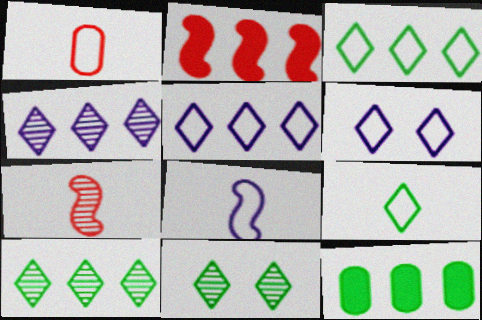[[1, 8, 9], 
[6, 7, 12]]